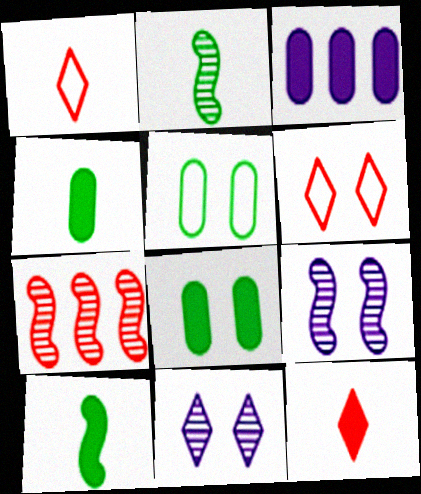[[2, 3, 6], 
[2, 7, 9], 
[6, 8, 9]]